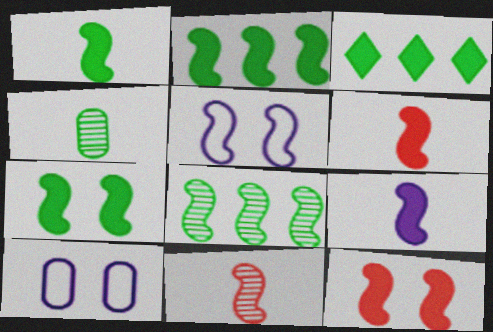[[1, 2, 7], 
[1, 6, 9], 
[2, 5, 11], 
[2, 9, 12], 
[3, 10, 11], 
[5, 6, 8]]